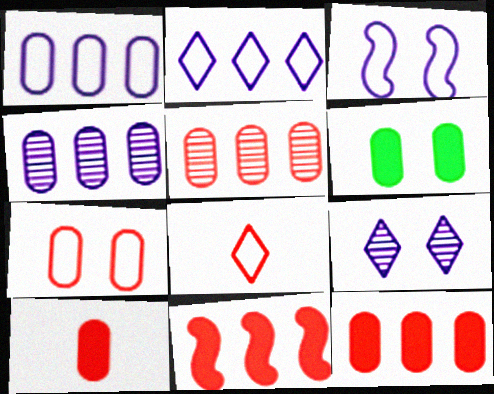[[5, 7, 10]]